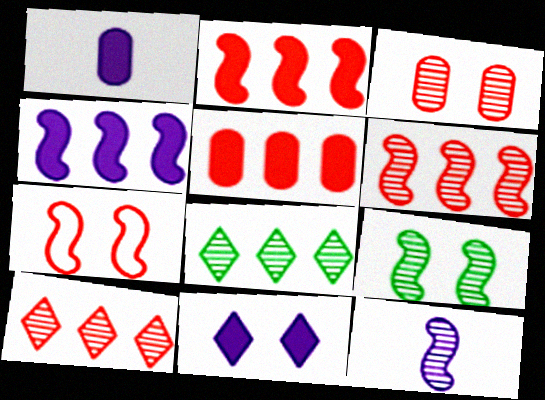[[1, 4, 11], 
[1, 7, 8], 
[3, 8, 12], 
[6, 9, 12]]